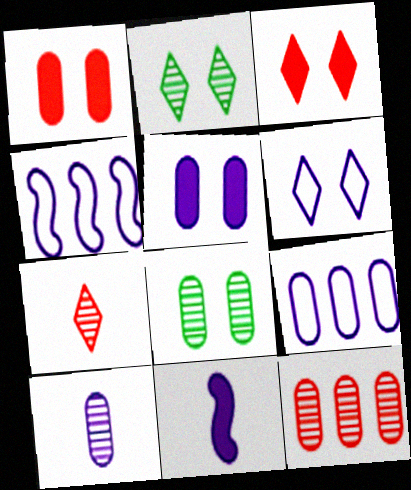[[2, 3, 6], 
[5, 9, 10], 
[8, 10, 12]]